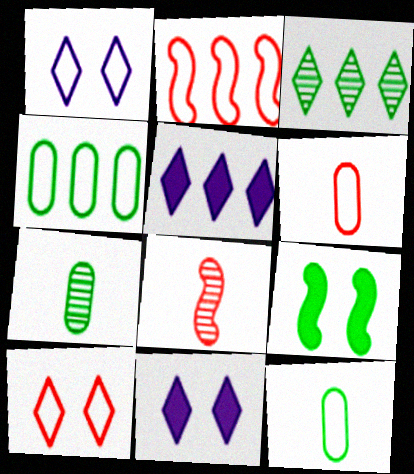[[1, 2, 12], 
[2, 6, 10], 
[2, 7, 11], 
[3, 9, 12], 
[4, 8, 11]]